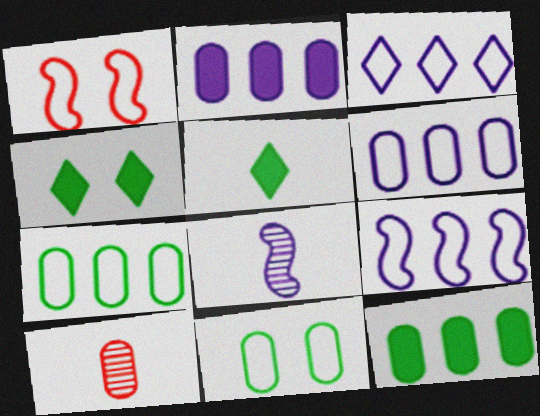[[2, 10, 11], 
[3, 6, 9], 
[4, 9, 10]]